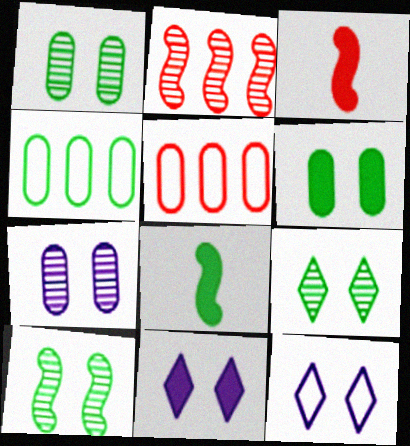[[1, 9, 10], 
[4, 8, 9]]